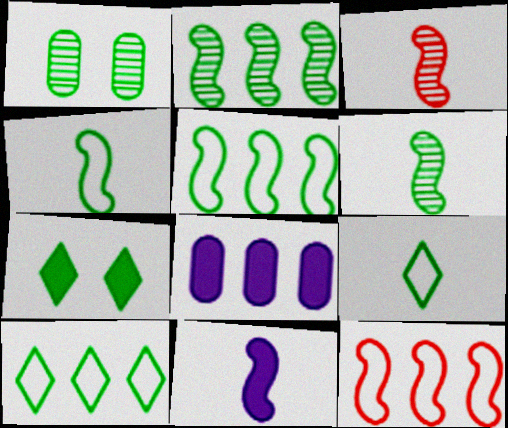[[3, 4, 11]]